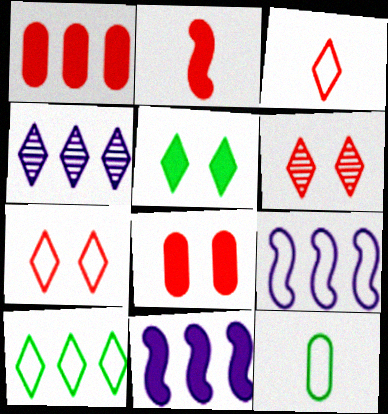[[3, 4, 5], 
[6, 11, 12], 
[7, 9, 12]]